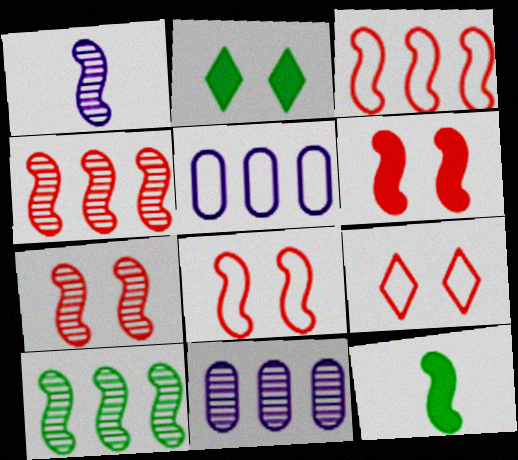[[1, 7, 10], 
[6, 7, 8], 
[9, 11, 12]]